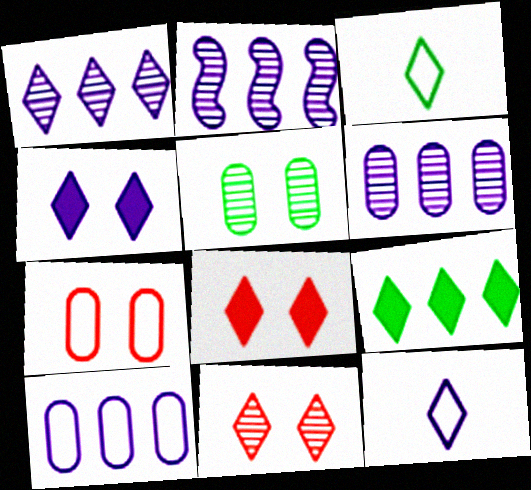[[1, 2, 6], 
[1, 3, 8], 
[1, 4, 12], 
[9, 11, 12]]